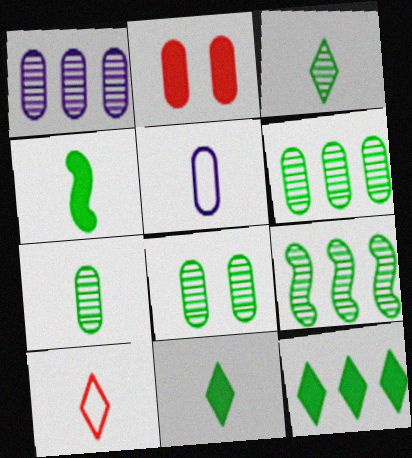[[2, 5, 6], 
[3, 8, 9], 
[6, 7, 8]]